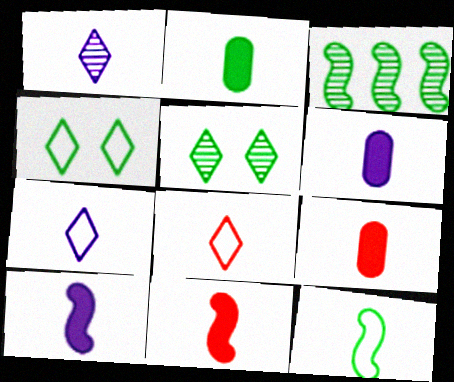[[1, 9, 12], 
[2, 3, 4], 
[2, 6, 9]]